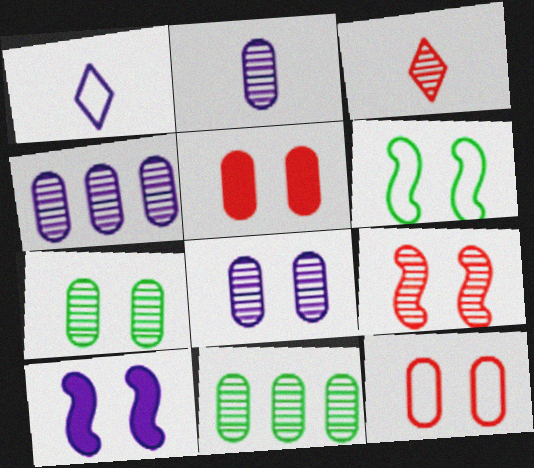[[1, 4, 10], 
[2, 4, 8], 
[6, 9, 10]]